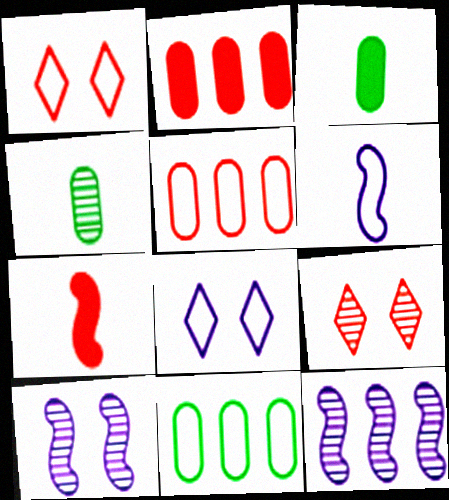[[1, 3, 12], 
[1, 6, 11], 
[4, 9, 12], 
[5, 7, 9]]